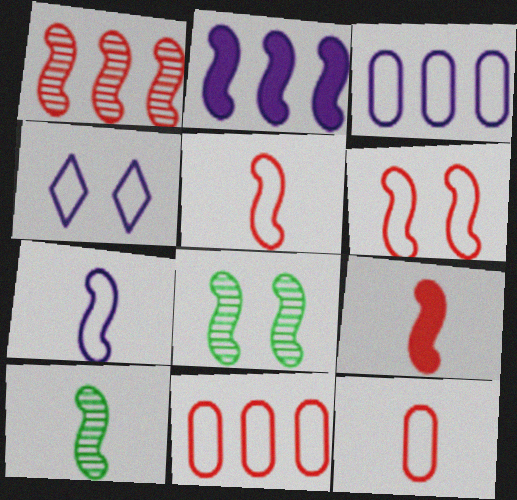[[1, 6, 9], 
[2, 5, 8], 
[2, 6, 10], 
[3, 4, 7], 
[7, 9, 10]]